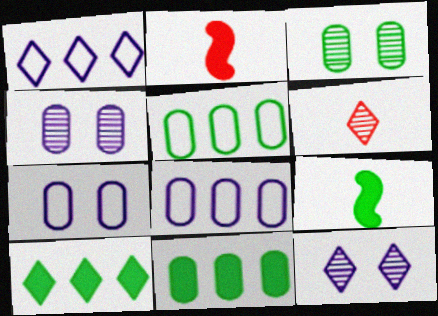[[1, 2, 3], 
[2, 5, 12]]